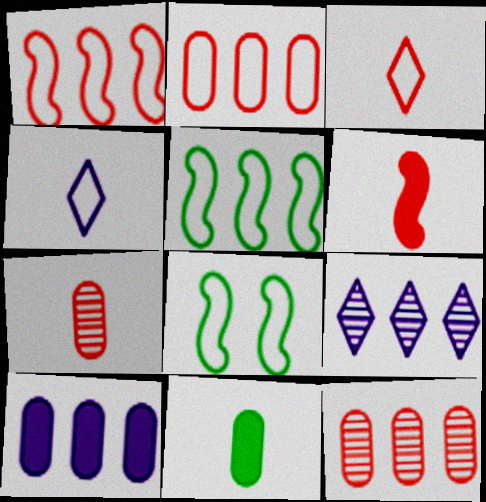[[2, 4, 8], 
[3, 6, 7]]